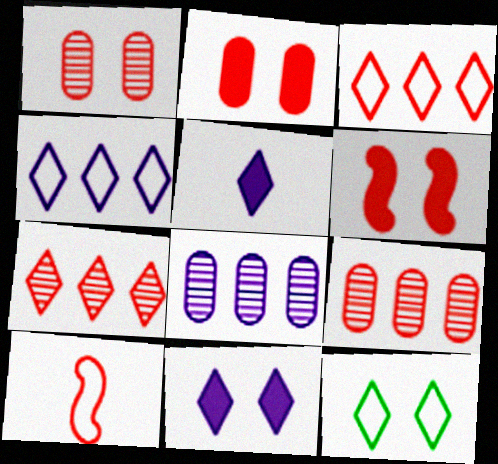[[2, 7, 10], 
[5, 7, 12]]